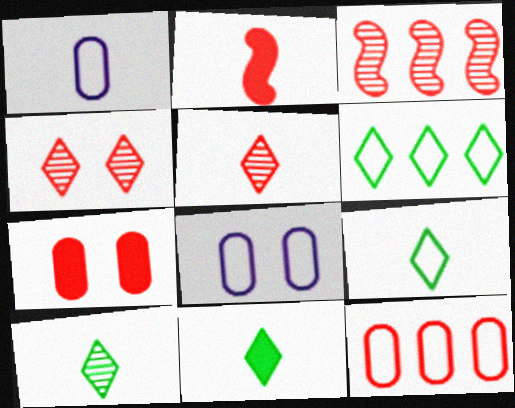[[1, 2, 10], 
[2, 4, 12], 
[3, 8, 11], 
[9, 10, 11]]